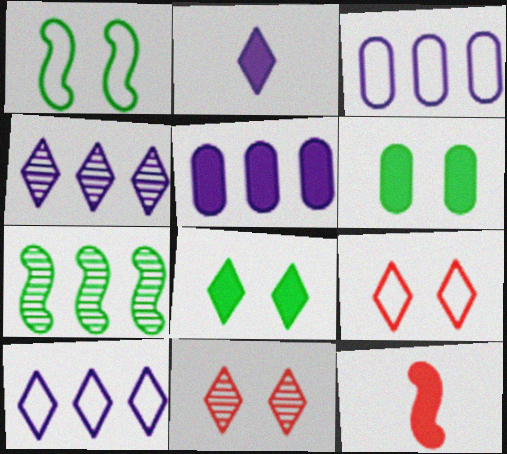[[5, 8, 12]]